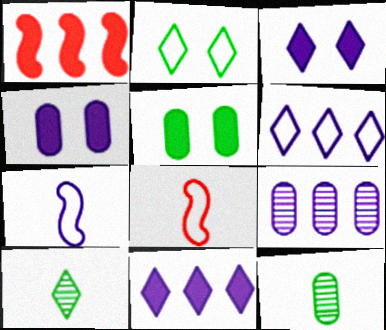[[3, 7, 9]]